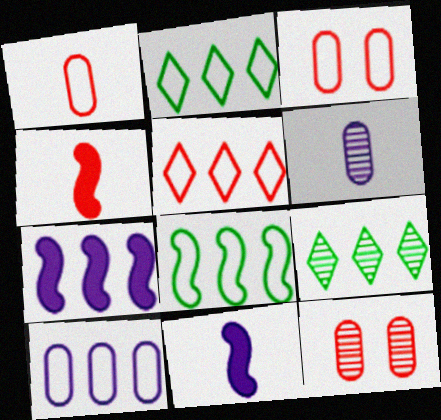[[2, 11, 12], 
[3, 9, 11], 
[4, 5, 12], 
[5, 8, 10]]